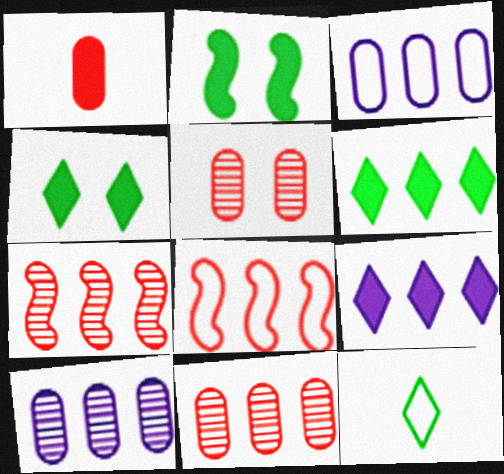[[1, 2, 9], 
[3, 6, 7], 
[6, 8, 10]]